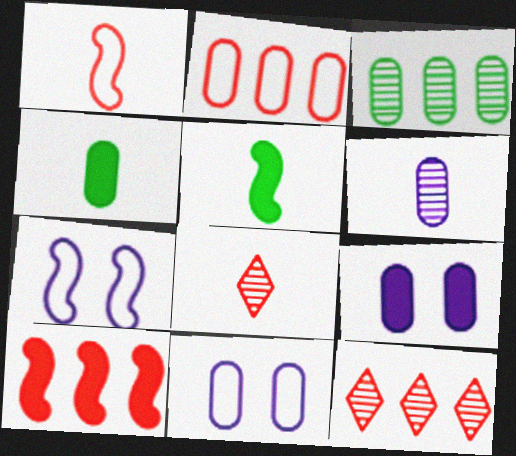[[2, 10, 12], 
[4, 7, 12], 
[5, 11, 12]]